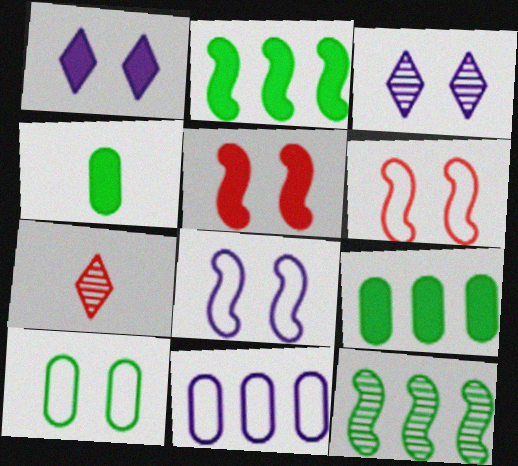[[3, 5, 10], 
[7, 8, 9]]